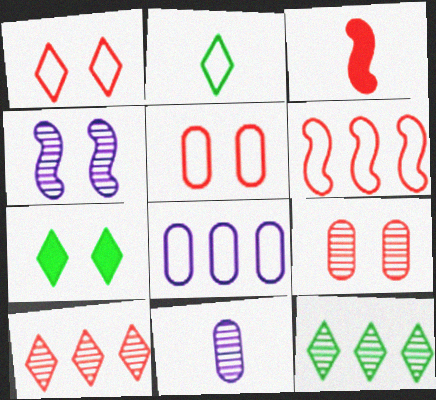[[2, 3, 11], 
[2, 7, 12], 
[3, 5, 10], 
[4, 5, 7], 
[6, 7, 11]]